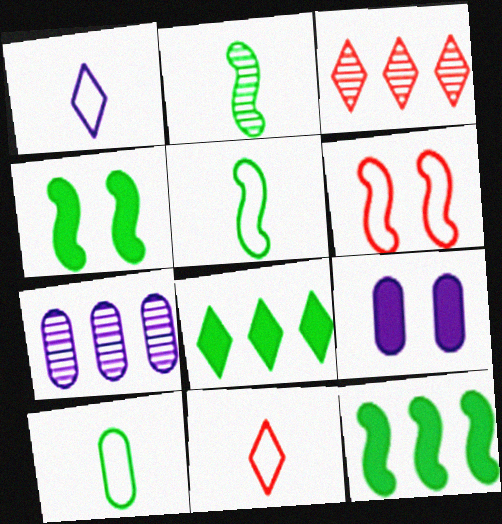[[3, 5, 9], 
[4, 7, 11]]